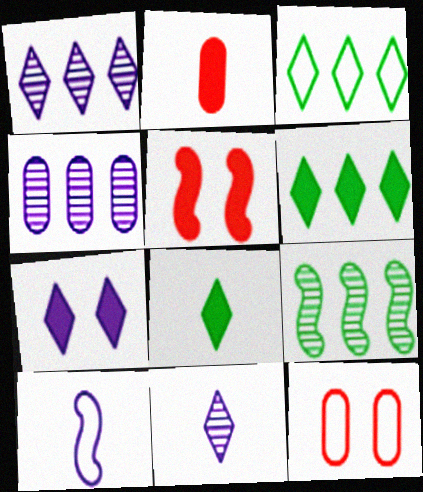[[3, 10, 12], 
[4, 7, 10], 
[5, 9, 10]]